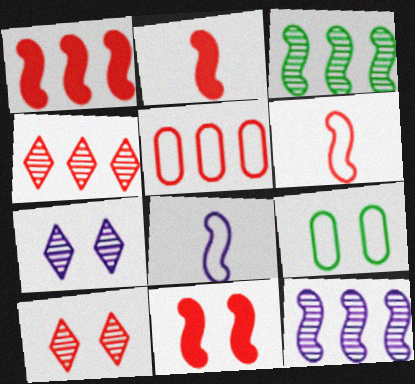[[1, 2, 11], 
[1, 4, 5], 
[2, 5, 10], 
[3, 8, 11], 
[7, 9, 11]]